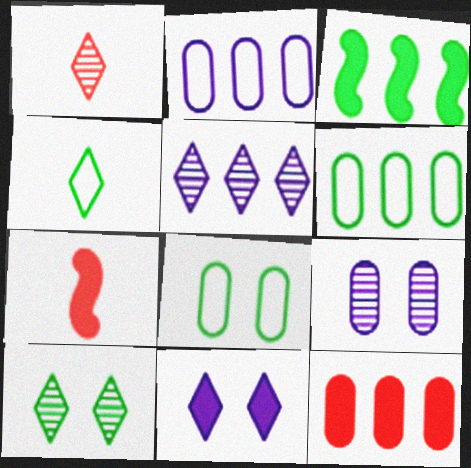[[1, 5, 10], 
[2, 7, 10], 
[5, 7, 8]]